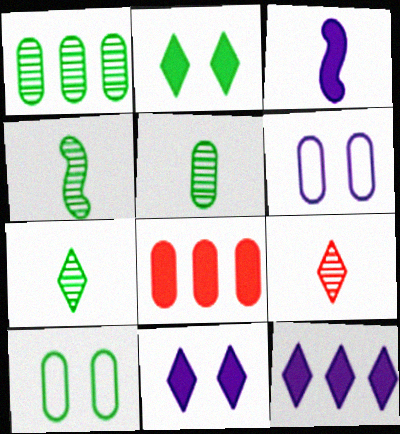[[2, 3, 8], 
[4, 5, 7], 
[5, 6, 8]]